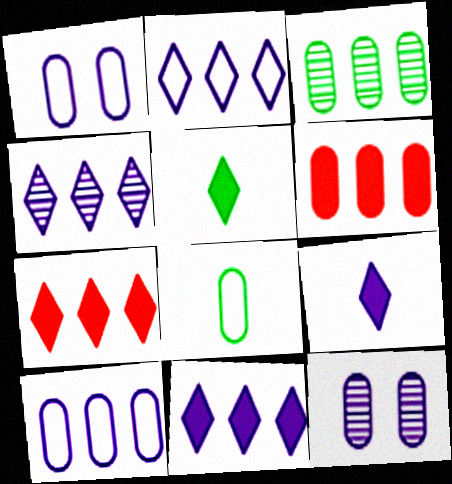[[2, 4, 11], 
[3, 6, 10], 
[6, 8, 12]]